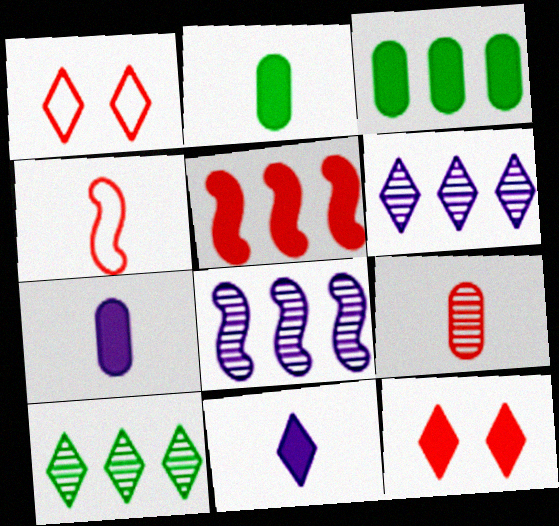[[1, 2, 8], 
[1, 5, 9], 
[1, 10, 11]]